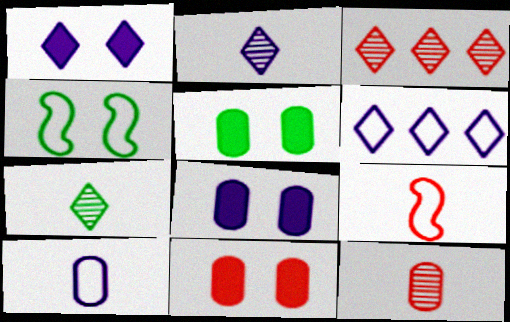[[1, 2, 6], 
[3, 9, 11], 
[5, 8, 11]]